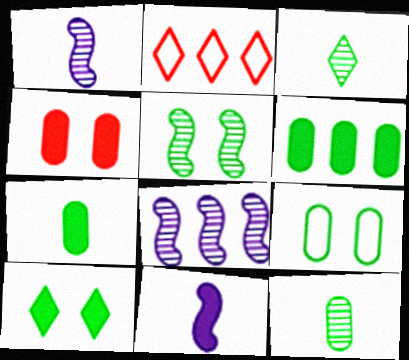[[2, 6, 8], 
[5, 9, 10], 
[6, 9, 12]]